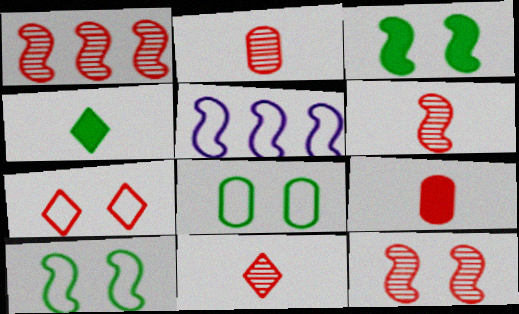[[1, 6, 12], 
[1, 7, 9], 
[2, 6, 11], 
[3, 5, 6]]